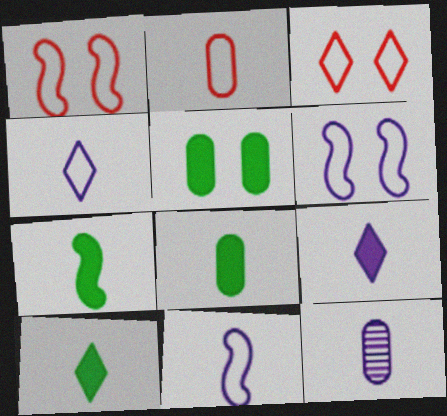[[2, 8, 12], 
[7, 8, 10], 
[9, 11, 12]]